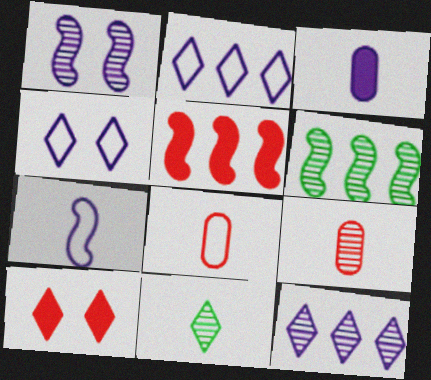[[1, 2, 3], 
[2, 10, 11]]